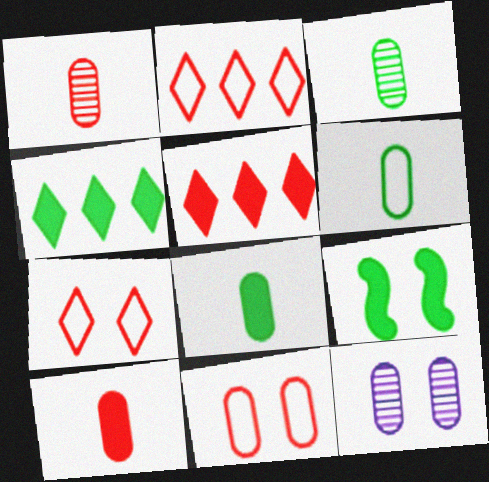[[3, 6, 8], 
[4, 8, 9], 
[7, 9, 12]]